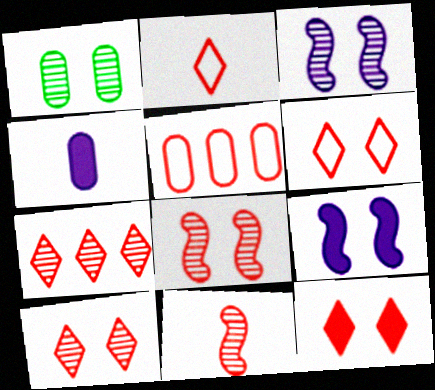[[1, 3, 10], 
[1, 4, 5], 
[1, 6, 9], 
[2, 7, 12], 
[5, 11, 12], 
[6, 10, 12]]